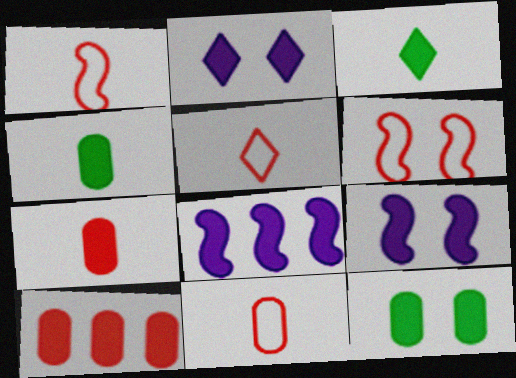[[1, 5, 11], 
[3, 9, 10]]